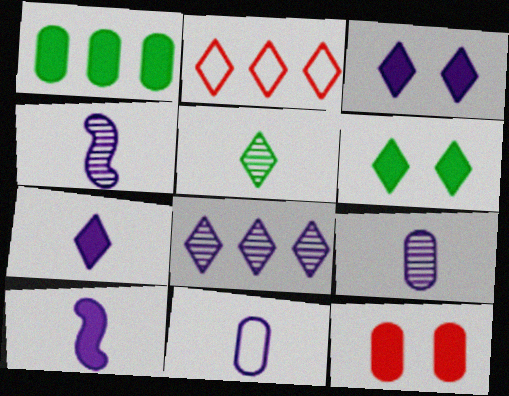[[2, 3, 5], 
[4, 7, 11]]